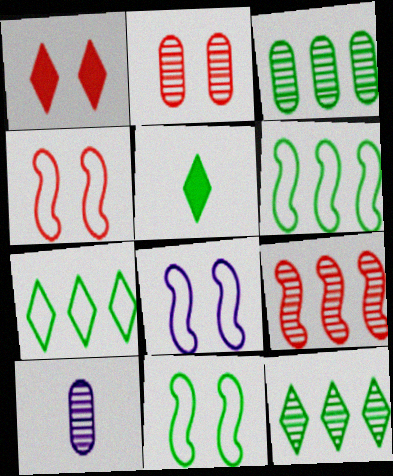[[1, 2, 4], 
[1, 6, 10], 
[2, 3, 10], 
[3, 5, 11], 
[4, 8, 11]]